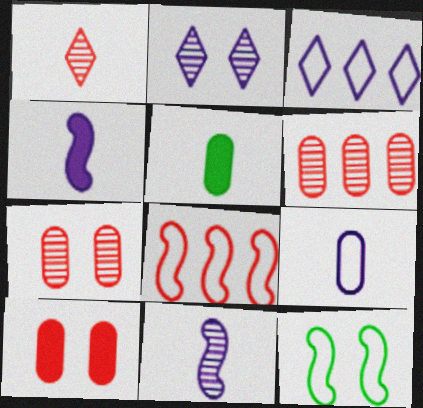[[1, 8, 10], 
[2, 5, 8], 
[2, 10, 12]]